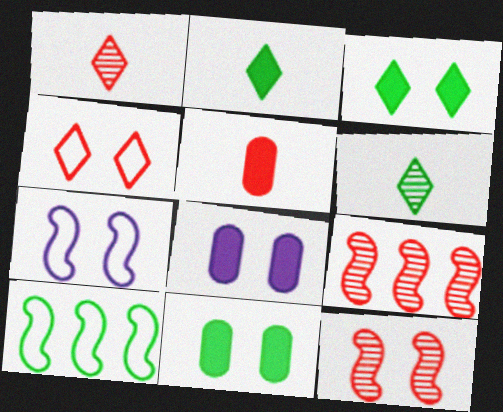[[1, 8, 10], 
[4, 5, 9], 
[6, 10, 11]]